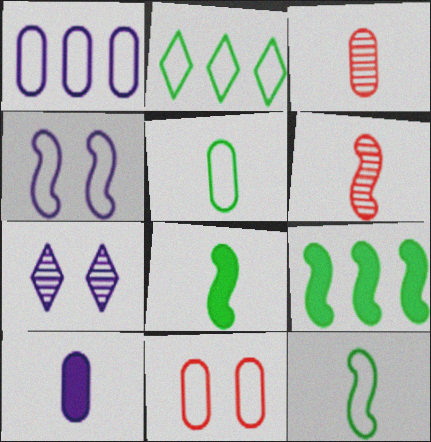[[1, 5, 11], 
[3, 5, 10], 
[4, 6, 9]]